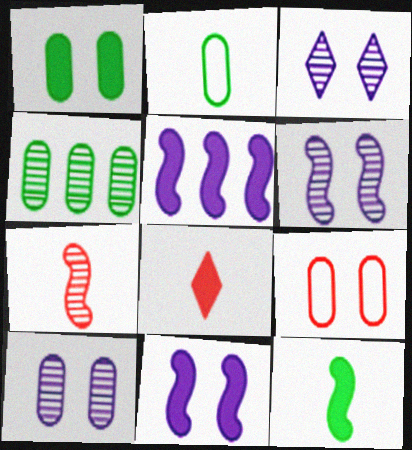[[1, 2, 4], 
[1, 5, 8], 
[1, 9, 10], 
[3, 4, 7], 
[3, 6, 10]]